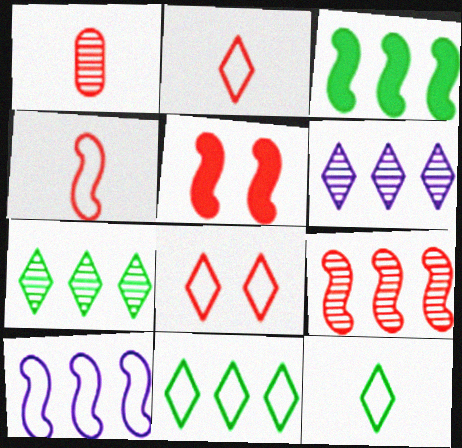[[3, 9, 10], 
[4, 5, 9]]